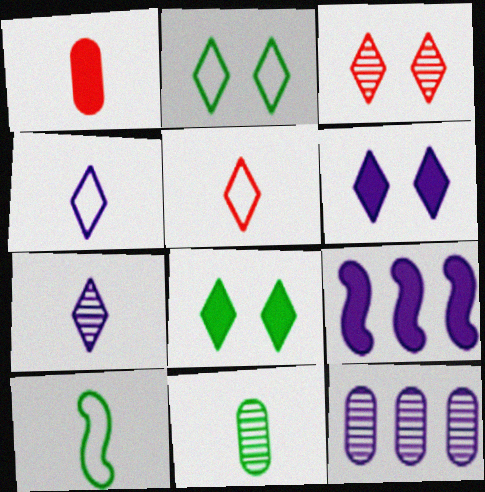[[1, 7, 10], 
[1, 8, 9], 
[2, 3, 6]]